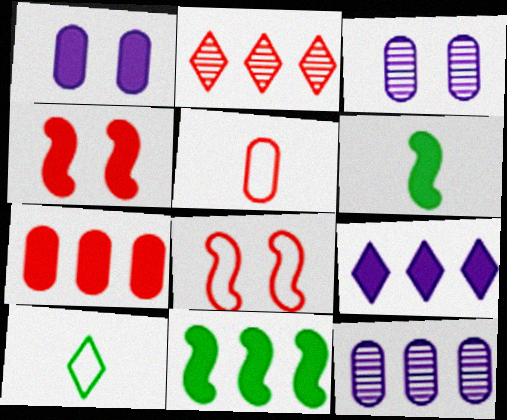[[2, 4, 5], 
[4, 10, 12], 
[7, 9, 11]]